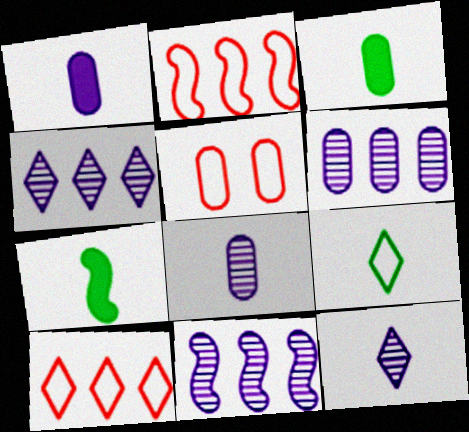[[3, 5, 6], 
[4, 5, 7], 
[4, 6, 11]]